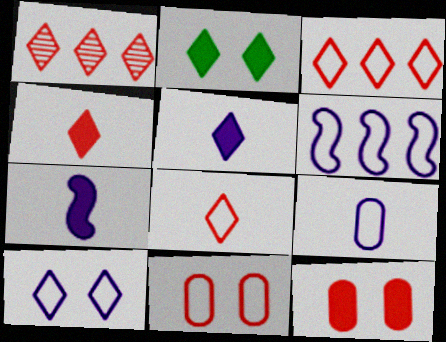[[6, 9, 10]]